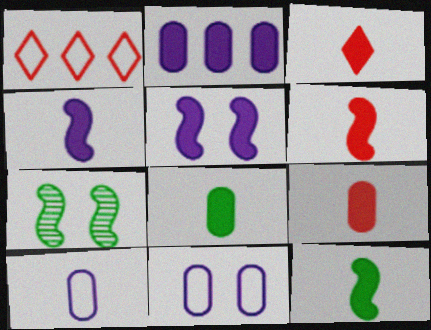[[3, 4, 8], 
[3, 6, 9], 
[4, 6, 12]]